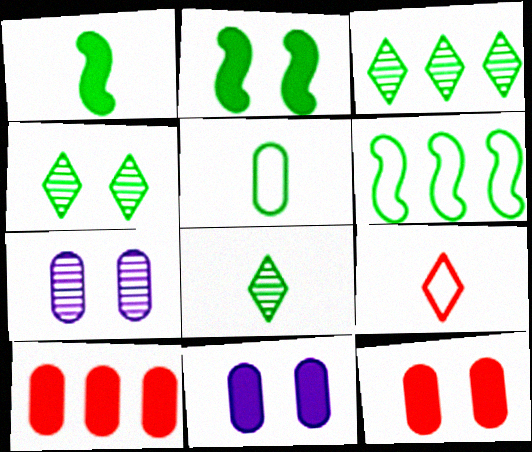[[1, 5, 8], 
[2, 3, 5], 
[3, 4, 8], 
[5, 7, 10]]